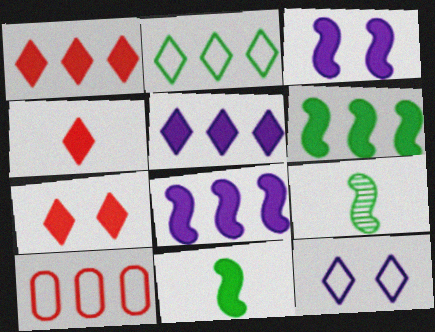[[1, 4, 7]]